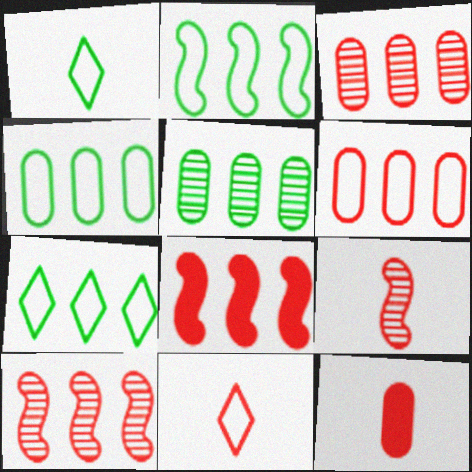[[2, 4, 7], 
[9, 11, 12]]